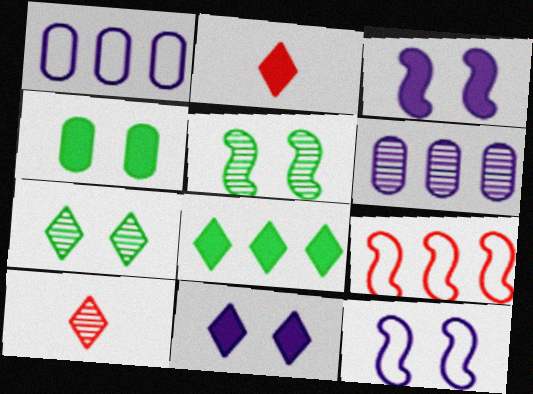[[1, 2, 5], 
[2, 8, 11], 
[5, 6, 10], 
[6, 8, 9]]